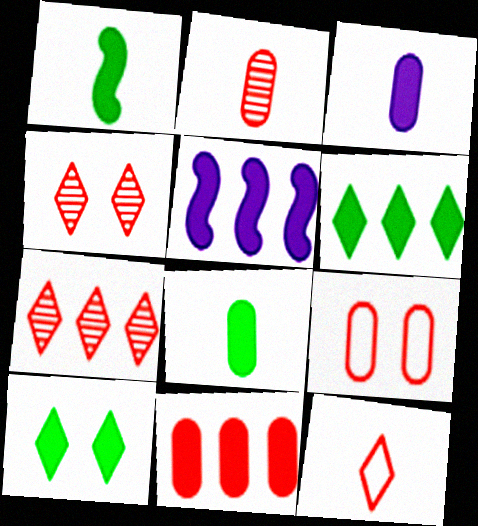[[2, 9, 11], 
[5, 6, 11]]